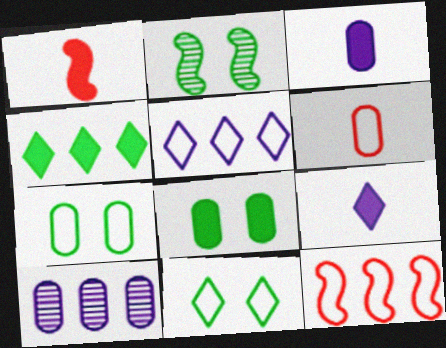[[1, 10, 11], 
[2, 8, 11], 
[4, 10, 12], 
[6, 8, 10]]